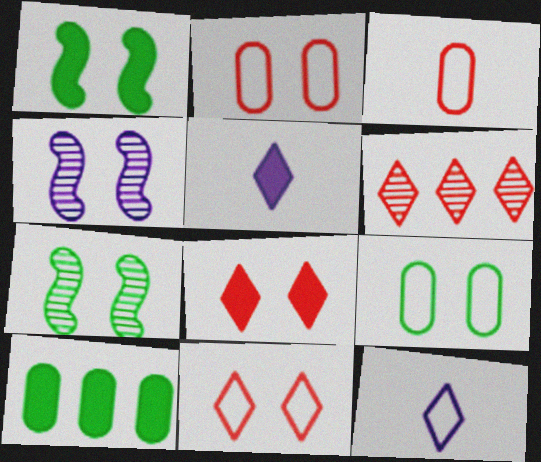[[4, 8, 9]]